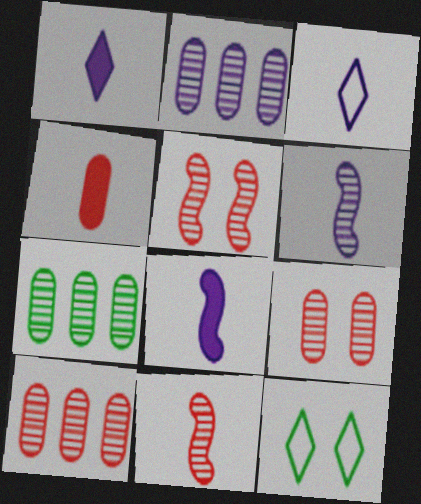[[2, 7, 10], 
[8, 10, 12]]